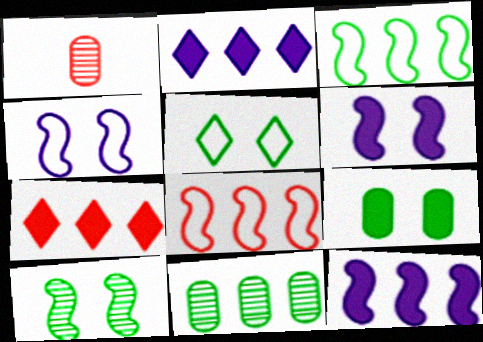[[1, 5, 12], 
[2, 8, 11], 
[5, 9, 10]]